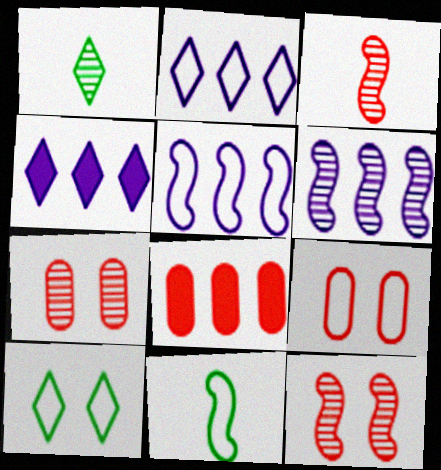[[1, 6, 7], 
[2, 9, 11], 
[4, 7, 11]]